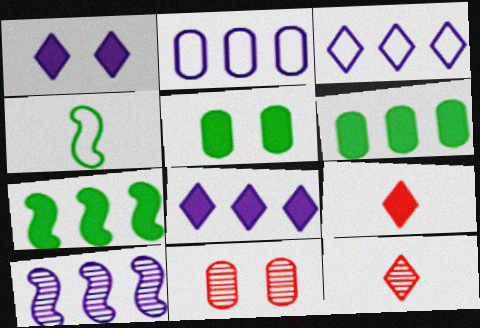[[2, 8, 10], 
[4, 8, 11]]